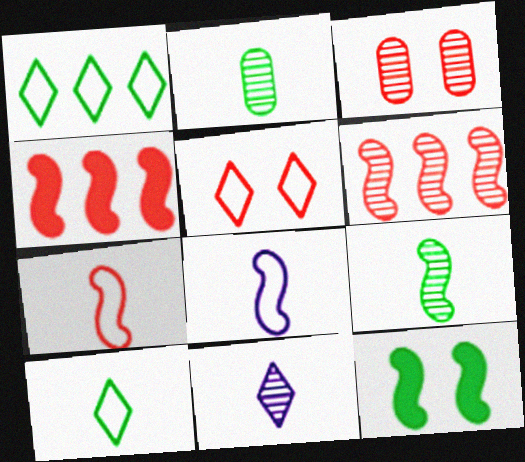[[1, 2, 12], 
[6, 8, 12]]